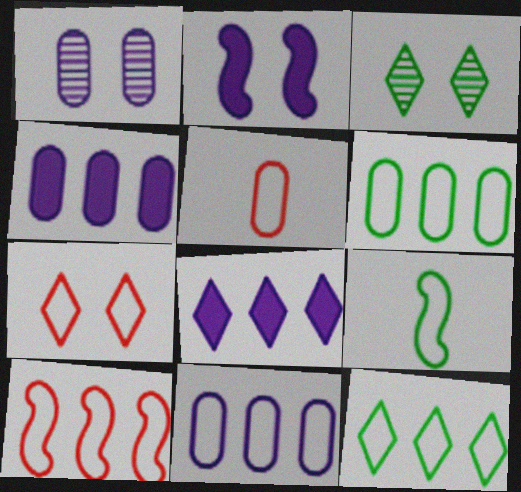[[5, 7, 10], 
[7, 9, 11], 
[10, 11, 12]]